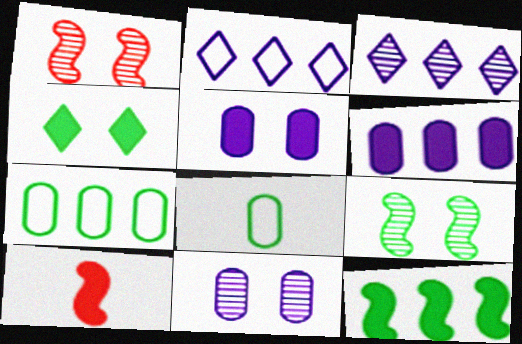[[4, 6, 10]]